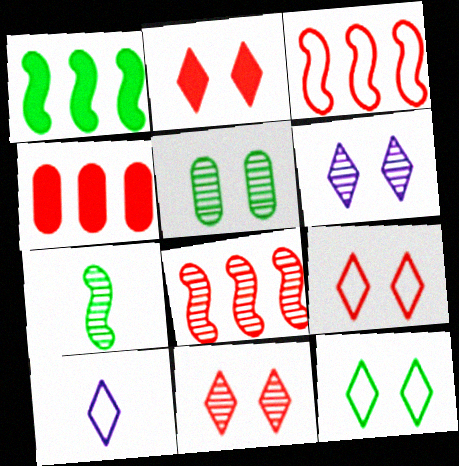[[2, 6, 12], 
[2, 9, 11]]